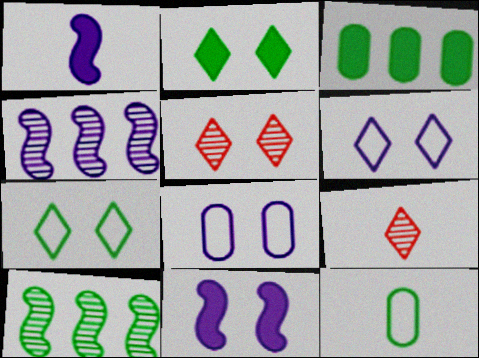[[1, 9, 12], 
[2, 5, 6], 
[2, 10, 12]]